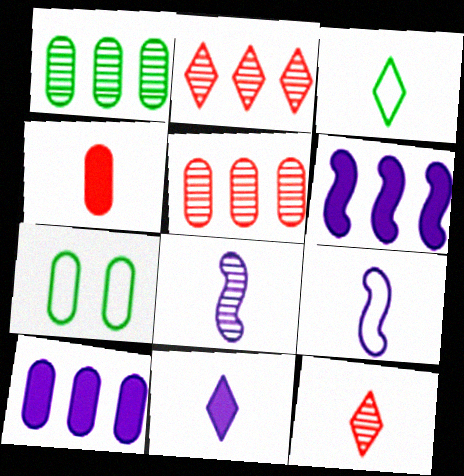[[3, 4, 8], 
[3, 11, 12], 
[6, 7, 12]]